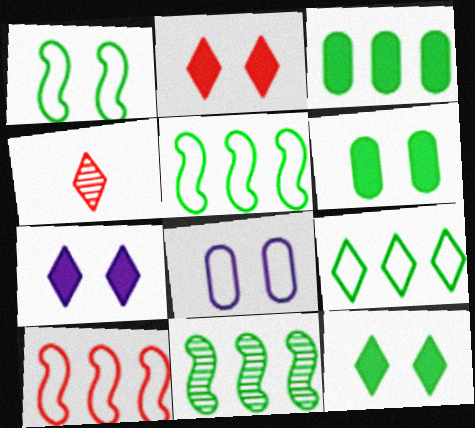[[2, 7, 12], 
[3, 9, 11], 
[4, 7, 9]]